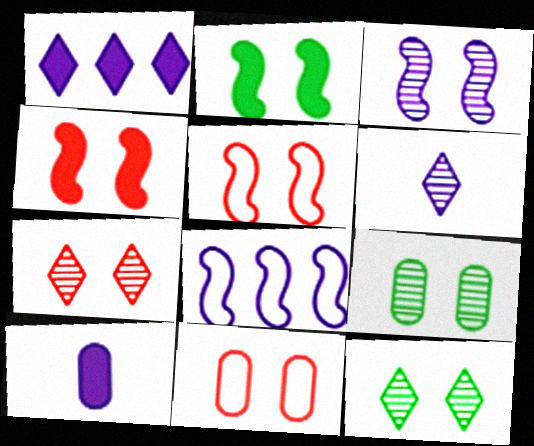[[2, 3, 5], 
[3, 7, 9], 
[4, 7, 11]]